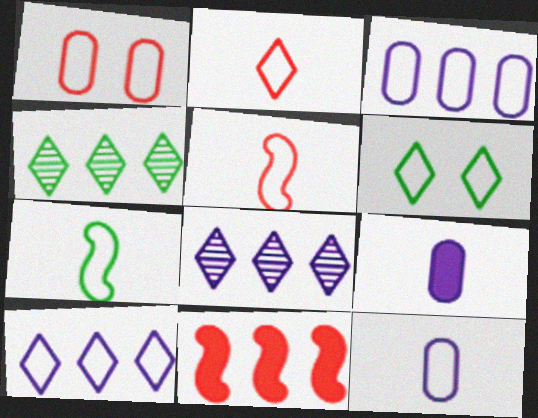[[1, 7, 10], 
[2, 6, 10], 
[2, 7, 12], 
[3, 4, 11], 
[3, 5, 6]]